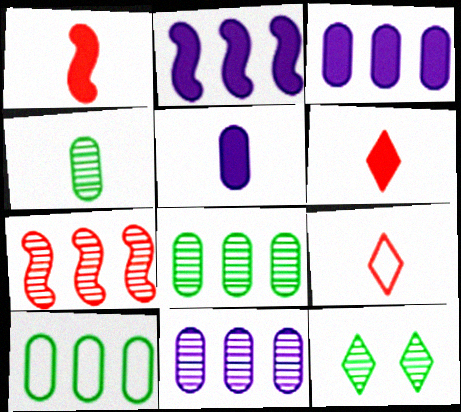[]